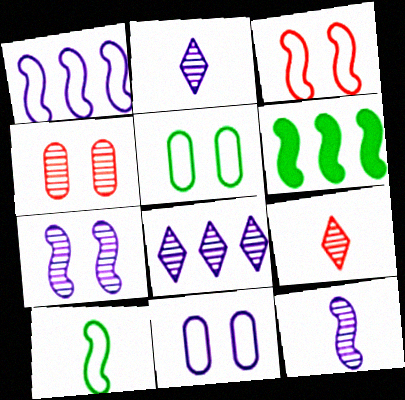[[1, 3, 10], 
[3, 6, 12], 
[6, 9, 11]]